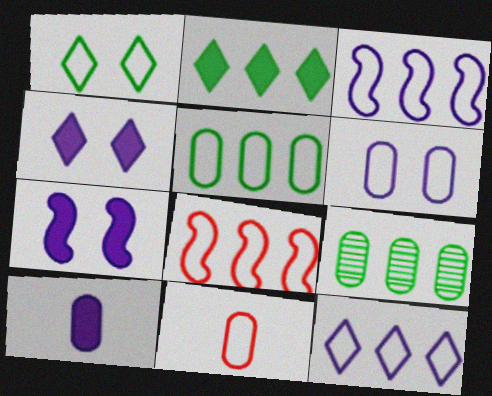[[1, 3, 11], 
[5, 6, 11], 
[5, 8, 12]]